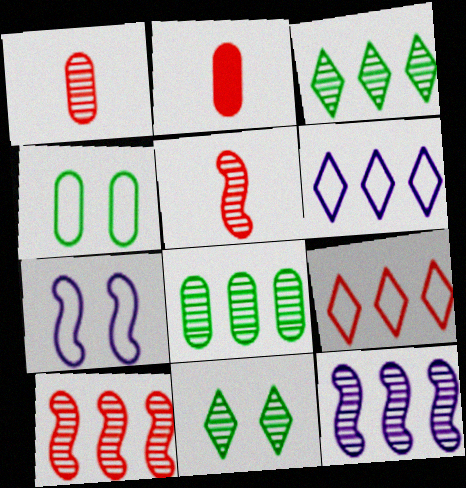[[1, 11, 12], 
[2, 3, 7]]